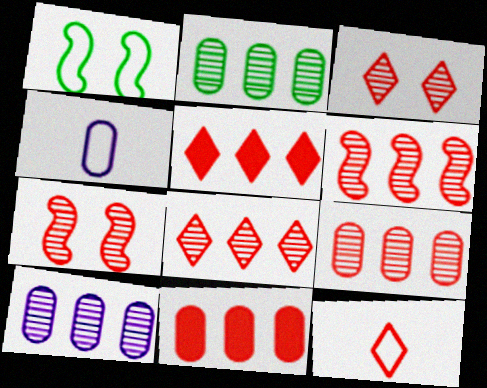[[2, 9, 10], 
[3, 5, 12], 
[6, 8, 9], 
[7, 11, 12]]